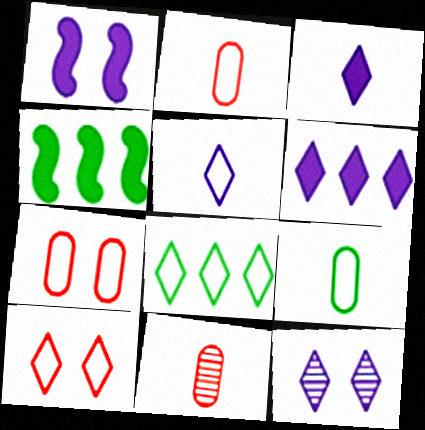[[1, 8, 11], 
[2, 4, 12], 
[5, 6, 12], 
[5, 8, 10]]